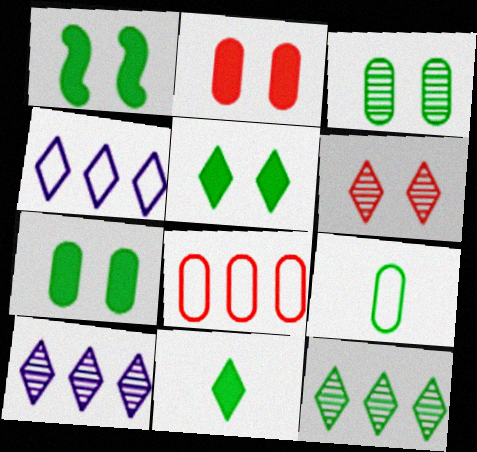[[1, 5, 7], 
[1, 9, 12], 
[4, 6, 11]]